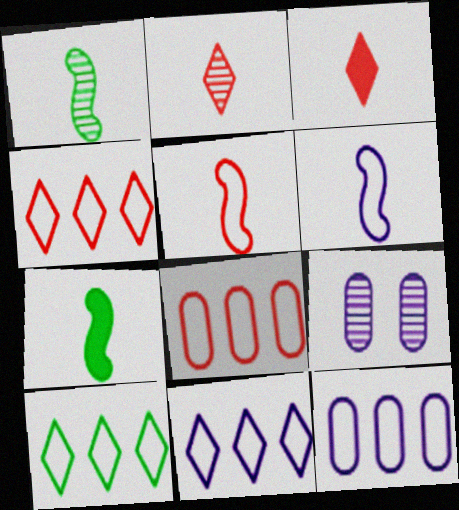[[4, 7, 9], 
[4, 10, 11]]